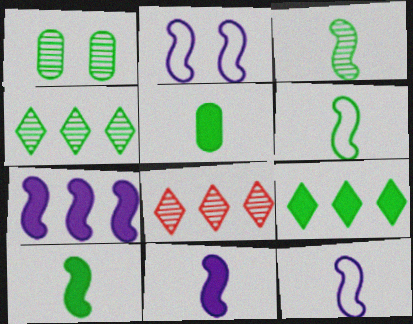[[1, 3, 4], 
[1, 6, 9], 
[2, 5, 8], 
[3, 6, 10]]